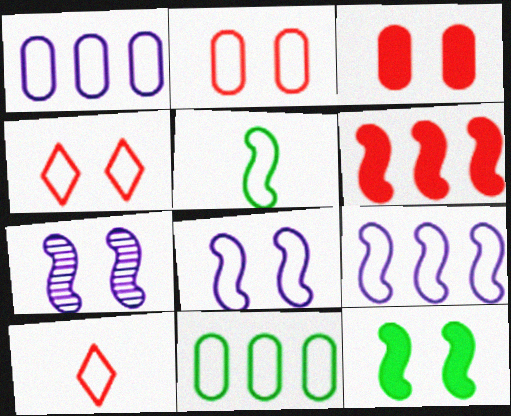[[1, 4, 5], 
[5, 6, 7], 
[8, 10, 11]]